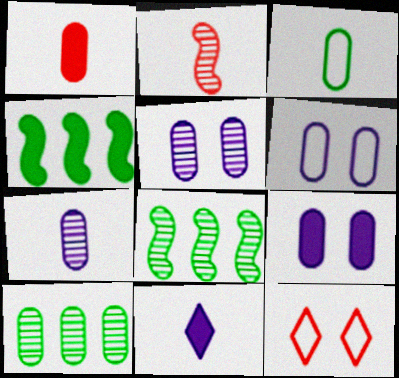[[1, 3, 7], 
[1, 6, 10], 
[2, 3, 11], 
[4, 7, 12], 
[5, 6, 9]]